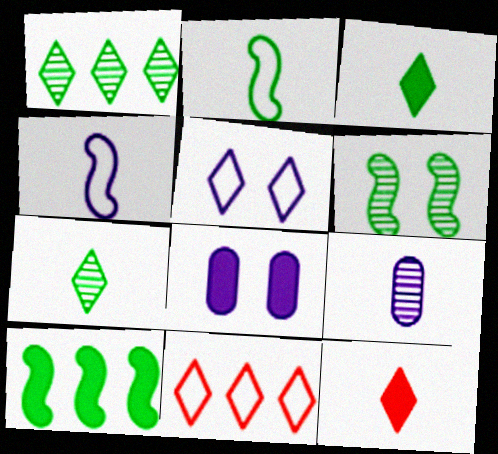[[1, 5, 12], 
[2, 6, 10], 
[2, 9, 12], 
[8, 10, 12]]